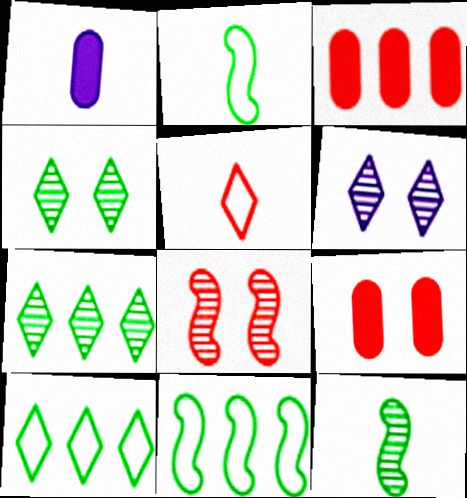[[1, 5, 12], 
[1, 8, 10], 
[2, 3, 6], 
[3, 5, 8]]